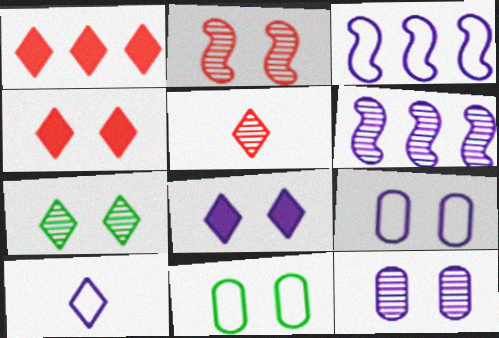[[1, 7, 10], 
[2, 7, 12], 
[2, 8, 11], 
[3, 9, 10]]